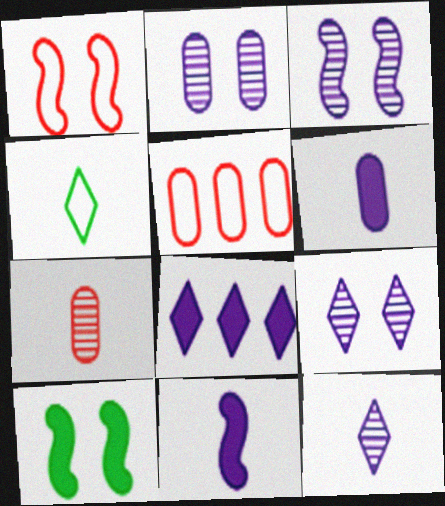[[1, 3, 10], 
[2, 3, 9], 
[4, 7, 11], 
[5, 10, 12]]